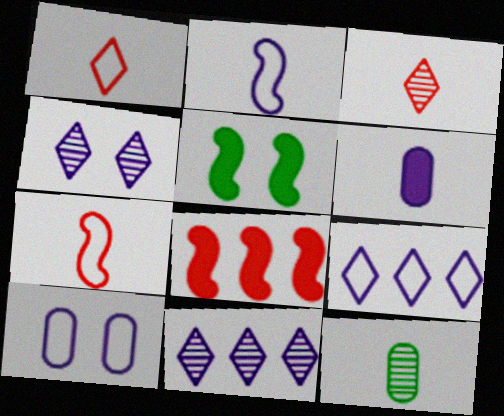[[2, 9, 10]]